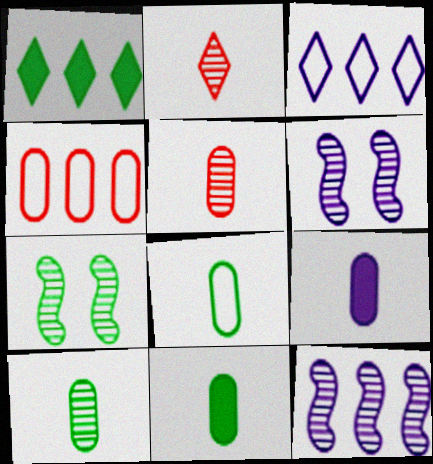[[1, 4, 12], 
[1, 7, 8], 
[3, 6, 9], 
[5, 8, 9], 
[8, 10, 11]]